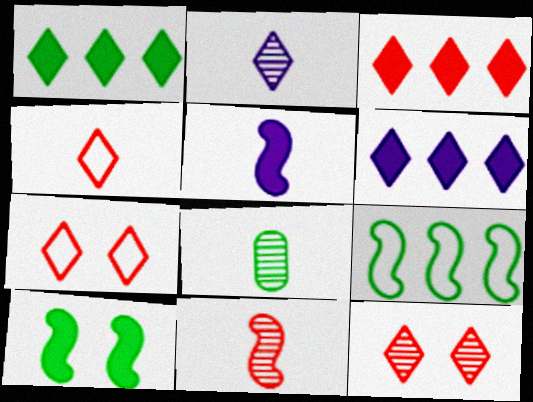[[1, 2, 7], 
[1, 3, 6], 
[2, 8, 11], 
[3, 4, 12], 
[4, 5, 8]]